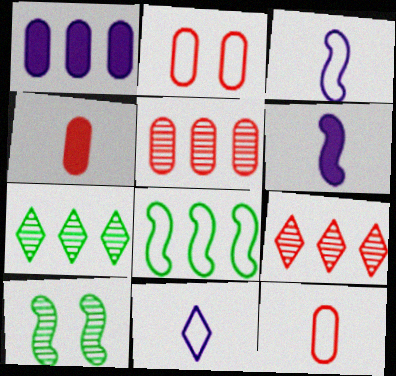[[1, 8, 9], 
[2, 4, 5], 
[2, 6, 7], 
[2, 8, 11]]